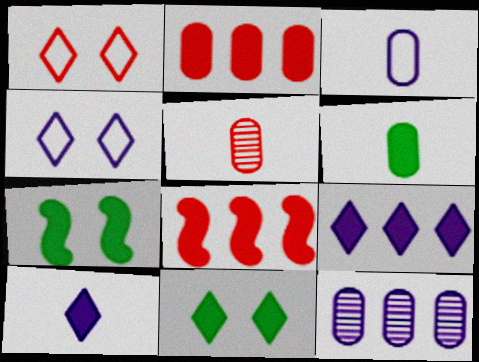[[1, 5, 8], 
[2, 7, 10], 
[3, 5, 6]]